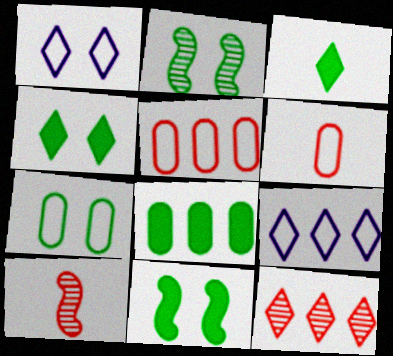[[1, 3, 12], 
[1, 8, 10], 
[2, 4, 7], 
[3, 8, 11]]